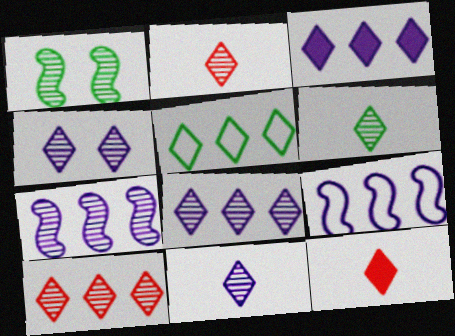[[2, 6, 11], 
[3, 5, 10], 
[4, 5, 12], 
[4, 6, 10], 
[4, 8, 11]]